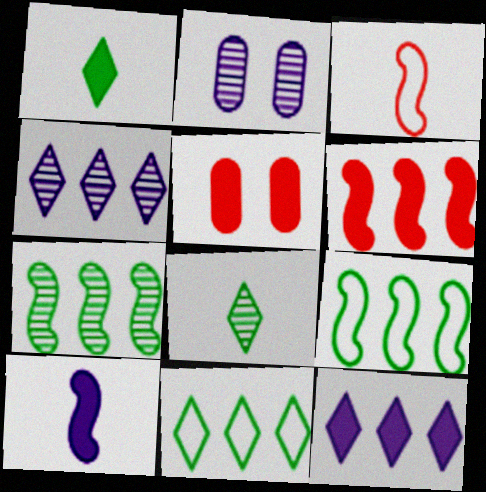[]